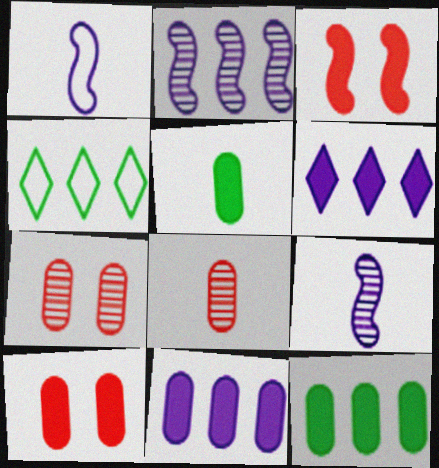[[3, 5, 6], 
[4, 9, 10], 
[5, 10, 11]]